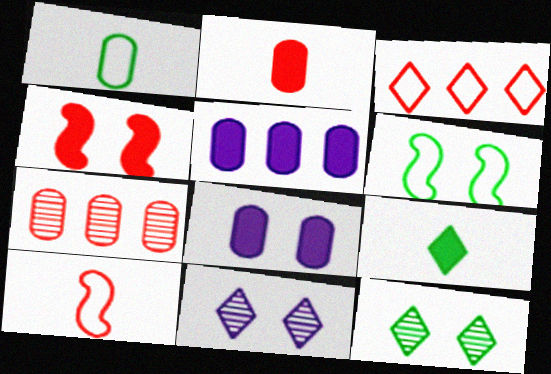[[1, 7, 8], 
[3, 9, 11], 
[4, 5, 9], 
[5, 10, 12]]